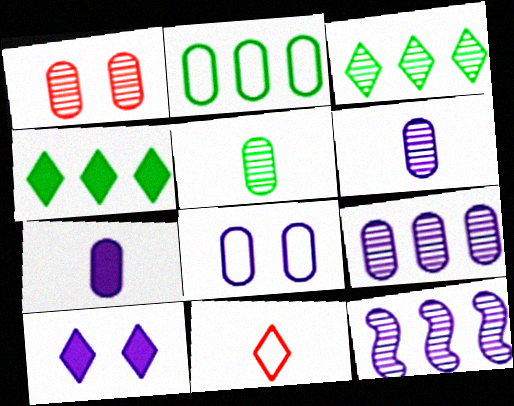[[1, 2, 7], 
[1, 5, 9], 
[3, 10, 11], 
[7, 8, 9]]